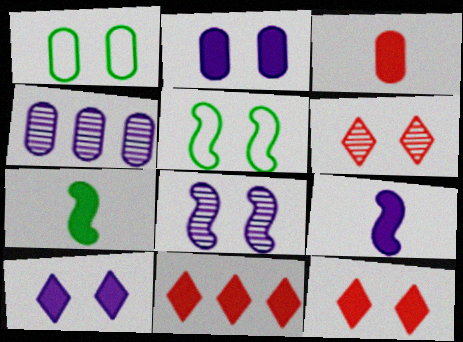[[1, 3, 4], 
[1, 8, 12], 
[2, 5, 6], 
[2, 7, 11]]